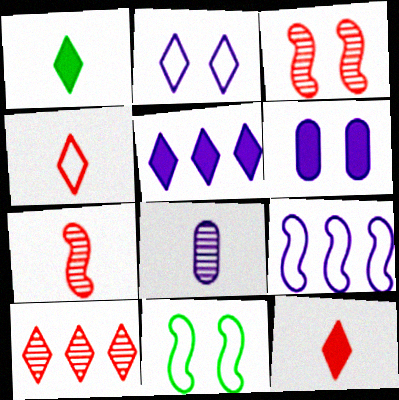[[1, 2, 10]]